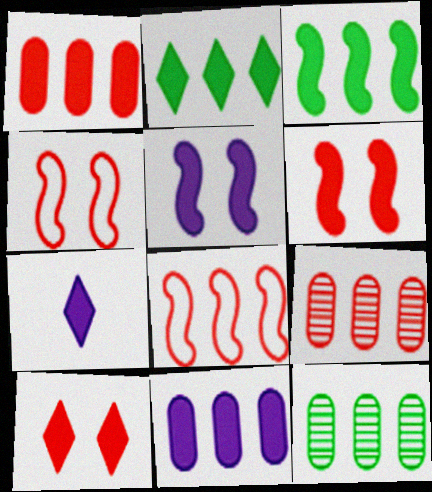[[2, 7, 10], 
[4, 7, 12], 
[5, 7, 11]]